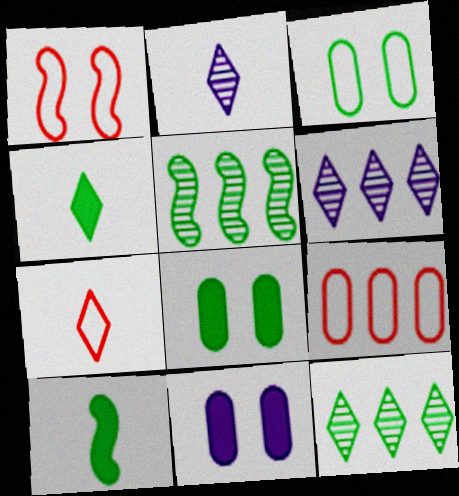[[1, 7, 9], 
[2, 4, 7], 
[3, 4, 5], 
[3, 10, 12], 
[5, 7, 11]]